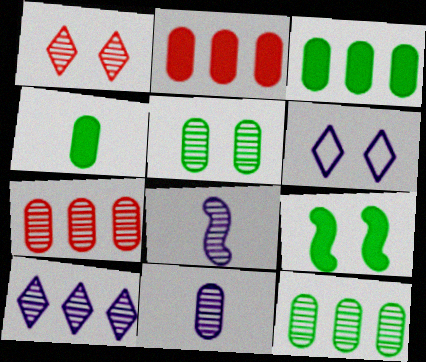[[1, 8, 12], 
[5, 7, 11]]